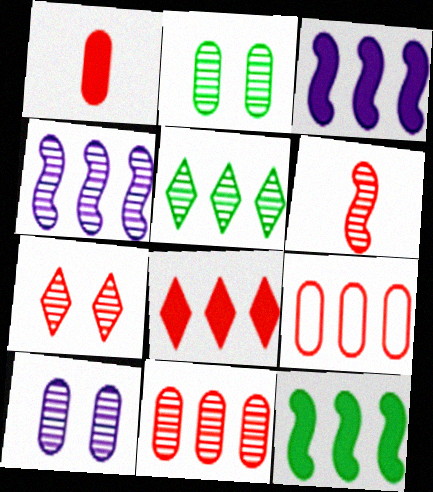[[3, 5, 9], 
[4, 5, 11], 
[5, 6, 10], 
[6, 7, 11]]